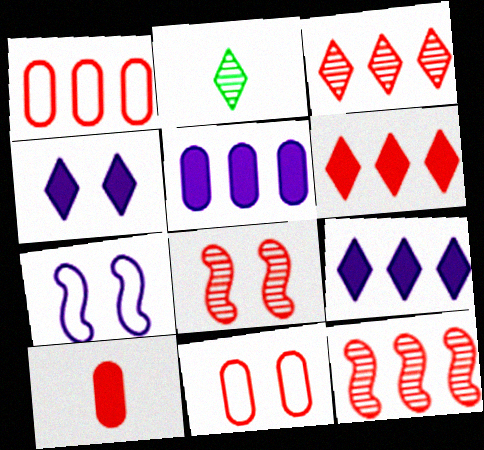[[1, 6, 12]]